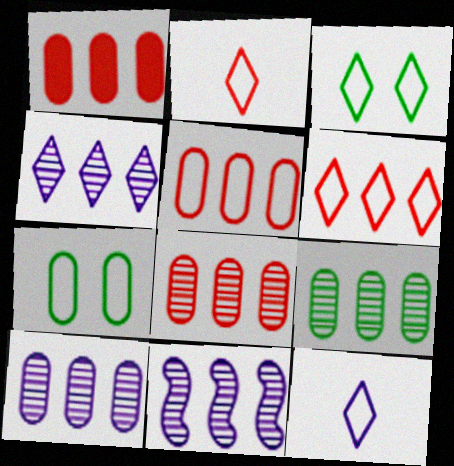[[1, 5, 8], 
[3, 6, 12], 
[4, 10, 11], 
[8, 9, 10]]